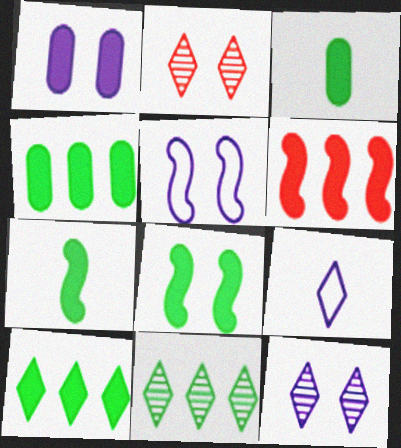[[1, 5, 12], 
[2, 9, 10], 
[3, 8, 10]]